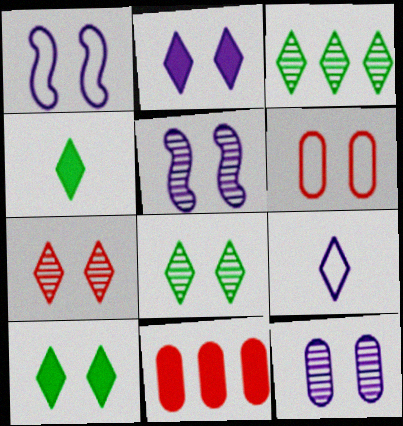[[1, 2, 12], 
[5, 6, 10]]